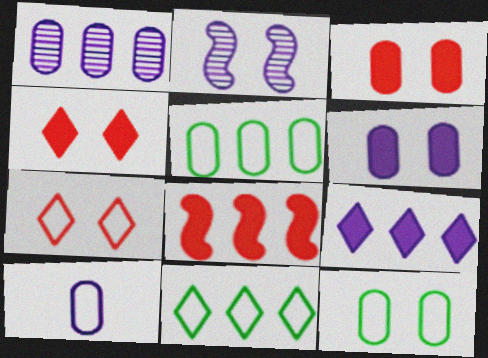[[1, 6, 10], 
[1, 8, 11], 
[2, 4, 12], 
[2, 9, 10]]